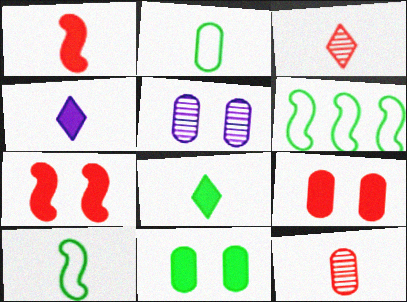[[4, 10, 12]]